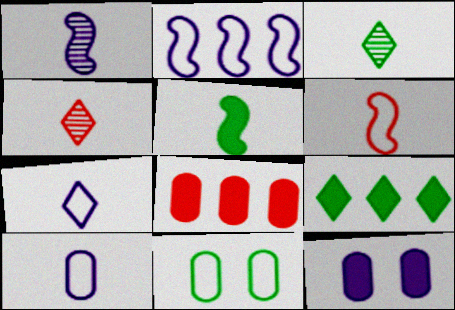[[1, 5, 6], 
[4, 5, 10]]